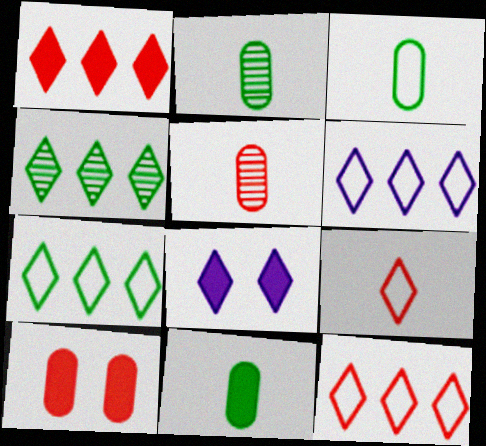[[1, 4, 6], 
[2, 3, 11], 
[4, 8, 9], 
[6, 7, 12]]